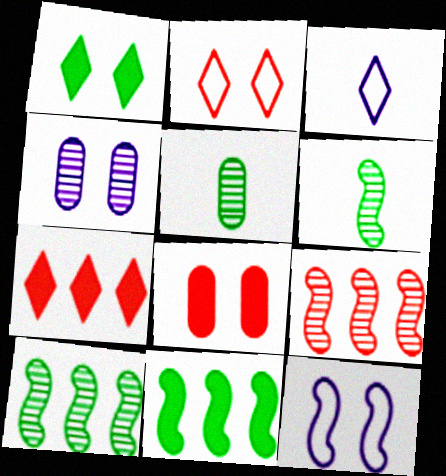[[3, 8, 10], 
[5, 7, 12]]